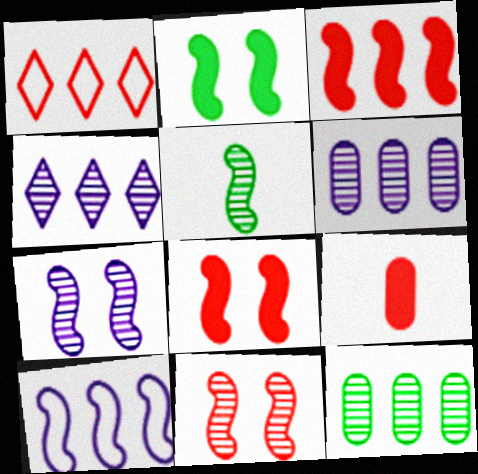[[1, 9, 11], 
[5, 8, 10]]